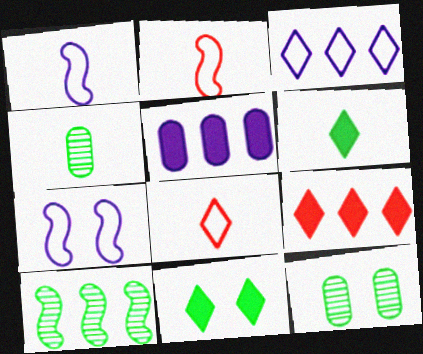[[1, 9, 12], 
[4, 7, 9]]